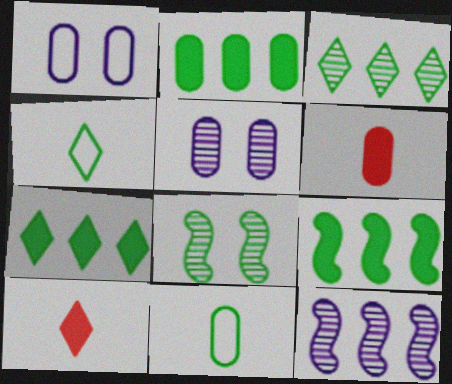[[2, 4, 8], 
[2, 7, 9], 
[7, 8, 11]]